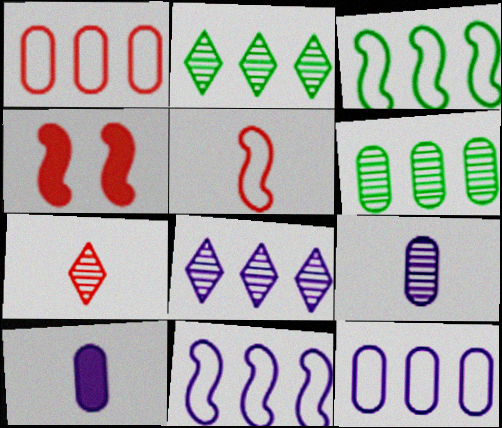[[1, 4, 7]]